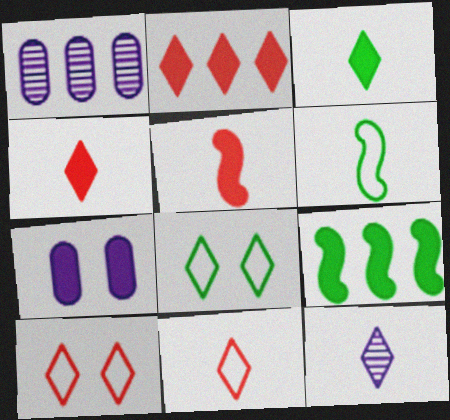[[1, 5, 8], 
[2, 8, 12], 
[3, 11, 12], 
[4, 7, 9]]